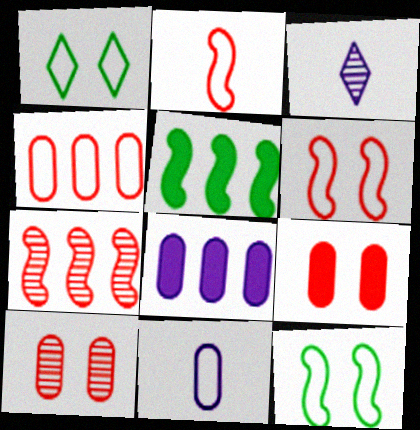[]